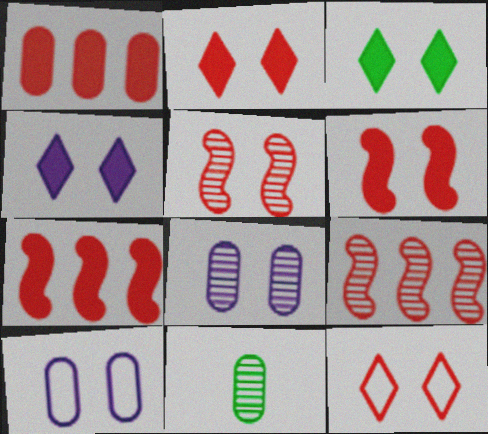[[1, 10, 11], 
[2, 3, 4], 
[3, 5, 10]]